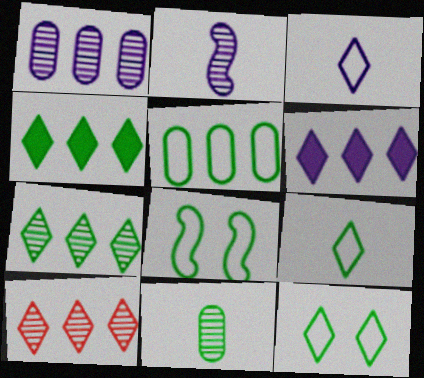[[4, 8, 11], 
[5, 8, 9]]